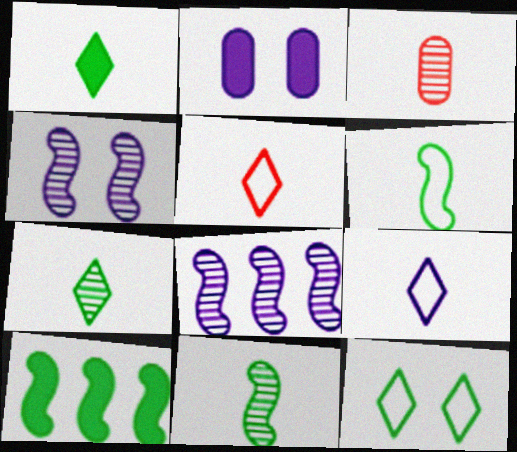[[2, 8, 9]]